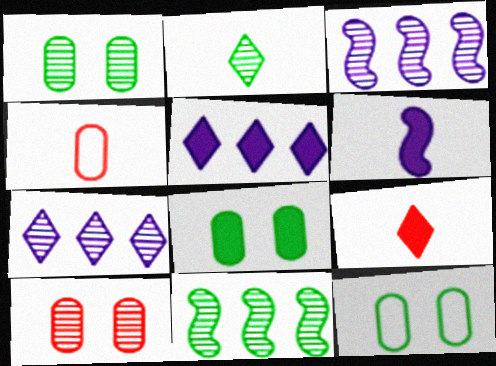[[1, 2, 11], 
[1, 8, 12], 
[2, 3, 10], 
[2, 4, 6], 
[3, 9, 12]]